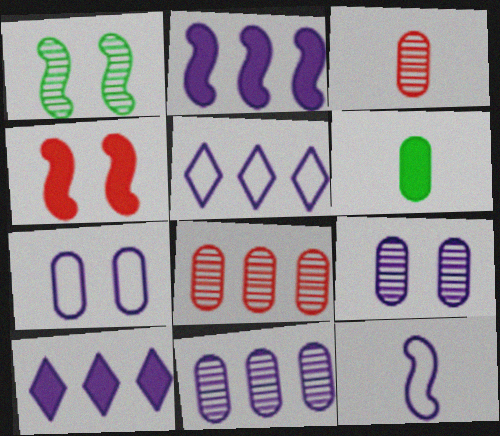[[2, 5, 11], 
[4, 6, 10], 
[5, 7, 12], 
[6, 7, 8], 
[9, 10, 12]]